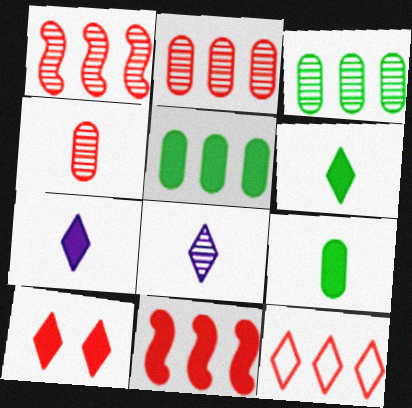[[2, 11, 12]]